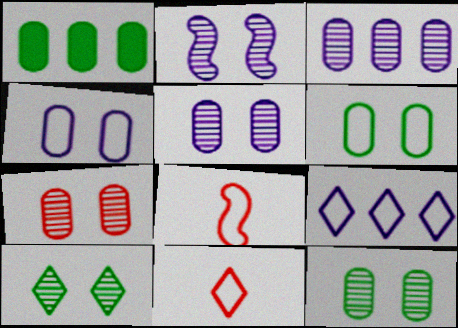[[1, 2, 11], 
[2, 7, 10], 
[5, 7, 12], 
[6, 8, 9]]